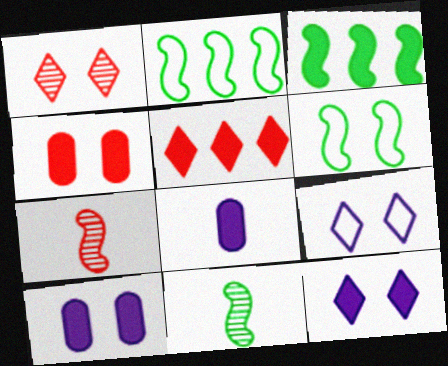[[1, 2, 8], 
[1, 6, 10], 
[3, 6, 11]]